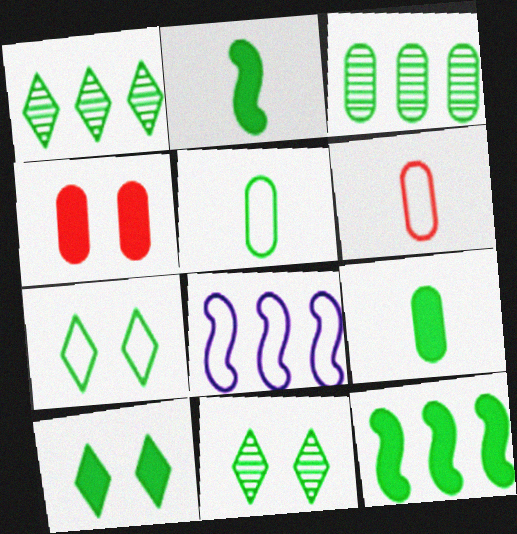[[2, 3, 7], 
[5, 11, 12], 
[6, 7, 8], 
[7, 10, 11], 
[9, 10, 12]]